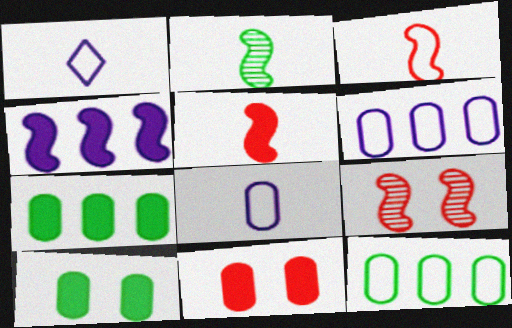[[1, 7, 9]]